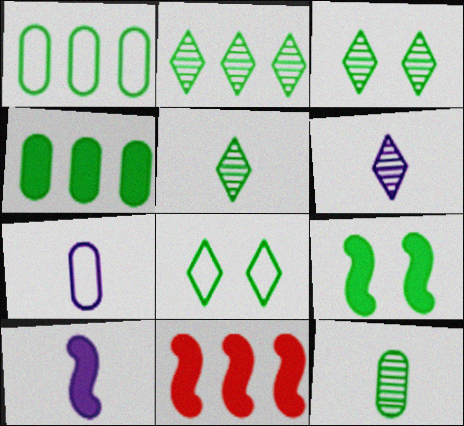[[1, 5, 9], 
[2, 3, 5], 
[3, 7, 11], 
[6, 7, 10], 
[9, 10, 11]]